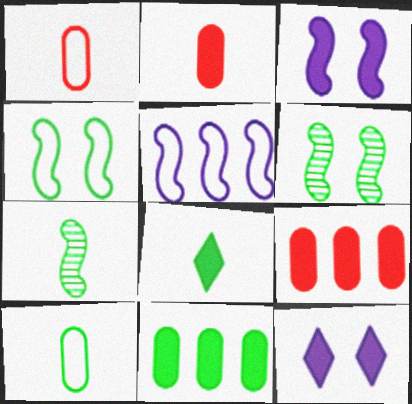[[3, 8, 9], 
[7, 8, 10]]